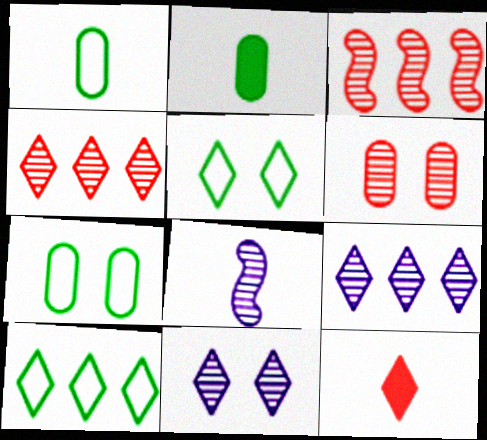[[1, 8, 12], 
[5, 9, 12], 
[10, 11, 12]]